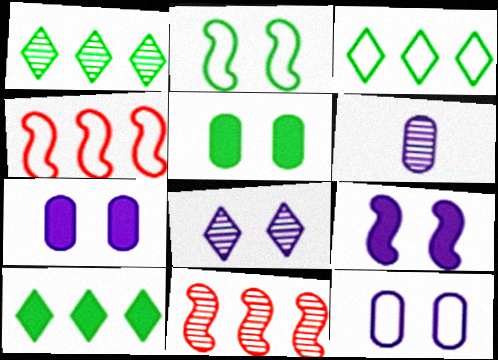[[1, 3, 10], 
[8, 9, 12]]